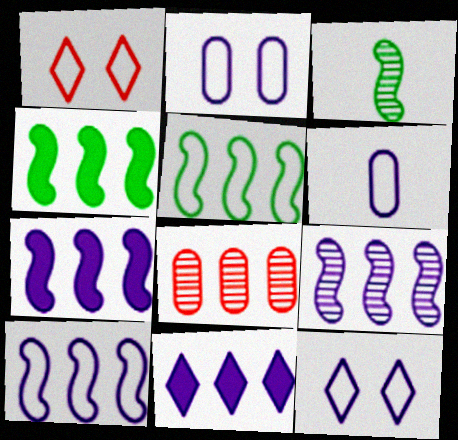[[1, 5, 6], 
[5, 8, 11], 
[6, 10, 12], 
[7, 9, 10]]